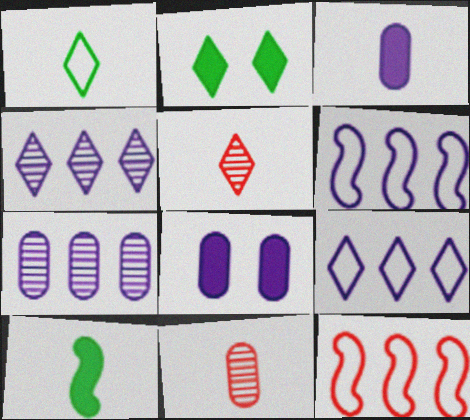[[2, 5, 9], 
[2, 6, 11]]